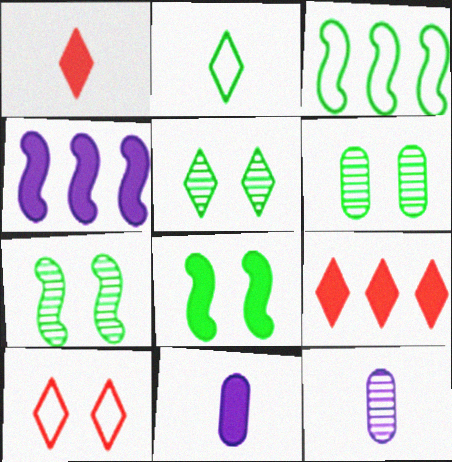[[5, 6, 7], 
[8, 9, 11]]